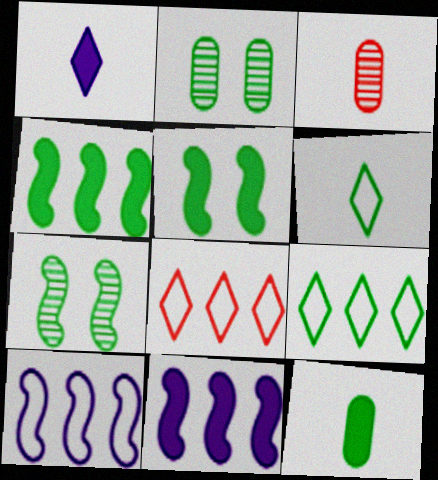[[2, 4, 6], 
[7, 9, 12]]